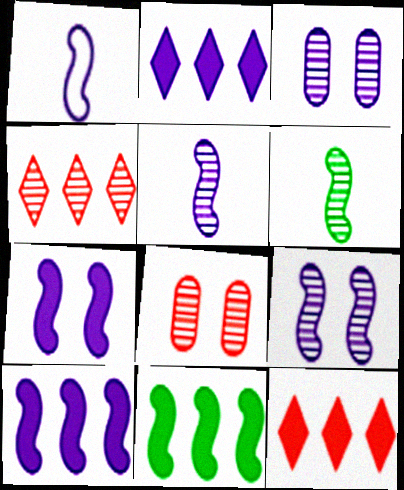[[1, 2, 3], 
[1, 9, 10], 
[3, 4, 6]]